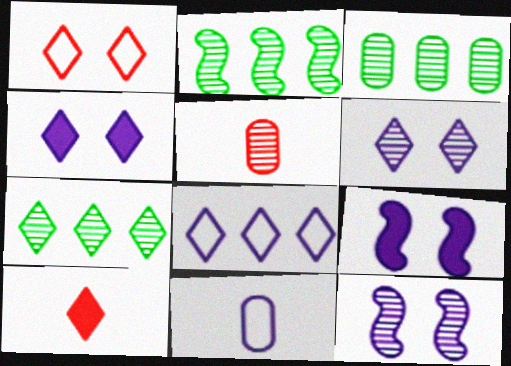[[2, 3, 7], 
[2, 5, 6], 
[5, 7, 12]]